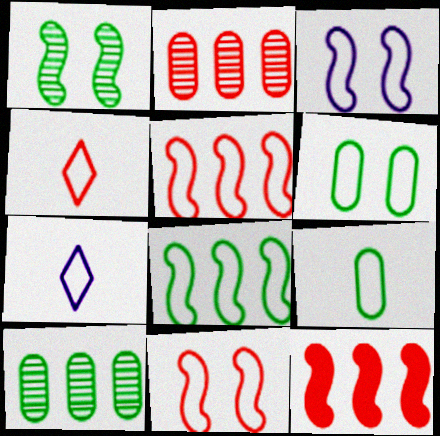[[5, 6, 7]]